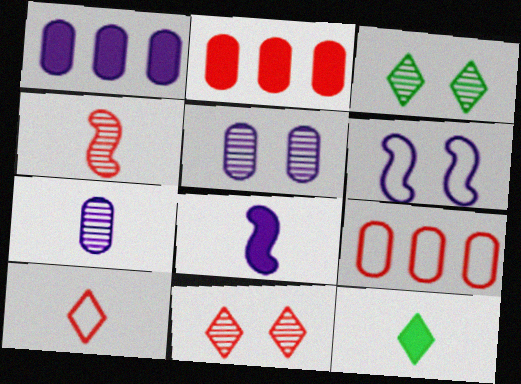[[3, 8, 9]]